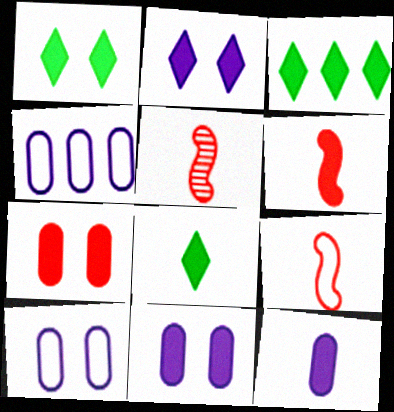[[1, 3, 8], 
[1, 4, 5], 
[3, 5, 10], 
[3, 6, 11], 
[5, 6, 9], 
[6, 8, 12]]